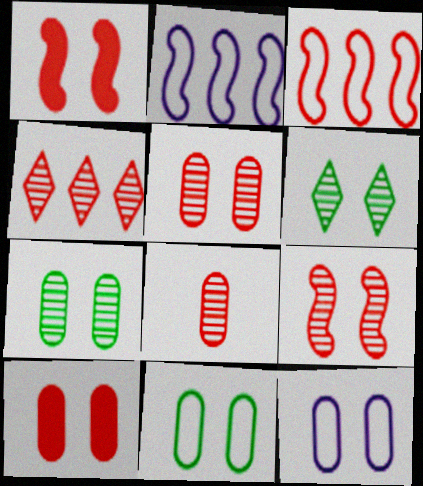[[1, 6, 12], 
[4, 8, 9], 
[7, 10, 12]]